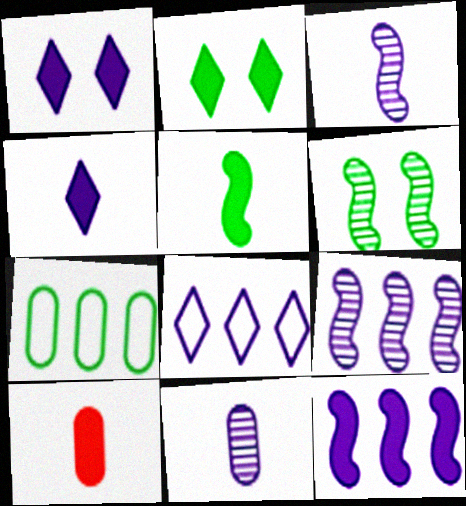[[2, 10, 12], 
[4, 5, 10], 
[6, 8, 10]]